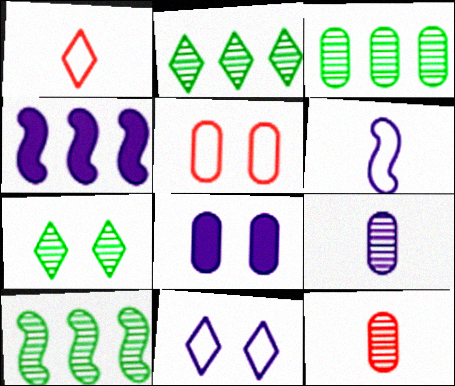[[1, 8, 10], 
[2, 3, 10], 
[4, 9, 11]]